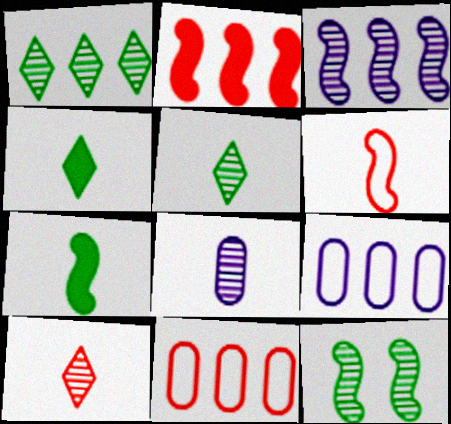[[1, 2, 9], 
[4, 6, 8]]